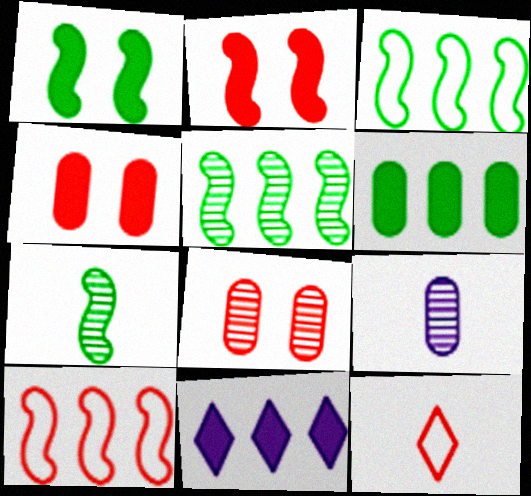[[1, 3, 7]]